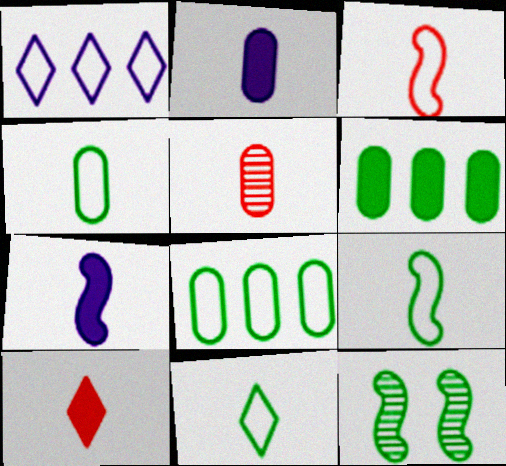[[2, 4, 5], 
[3, 5, 10], 
[4, 9, 11], 
[5, 7, 11], 
[6, 11, 12]]